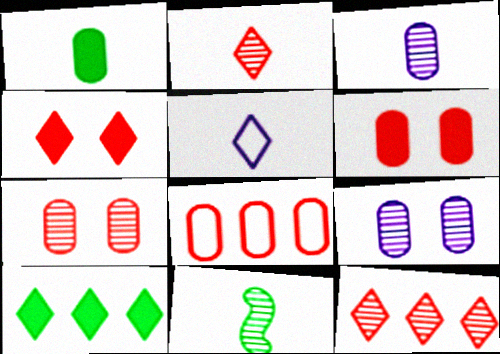[[1, 8, 9], 
[2, 3, 11], 
[9, 11, 12]]